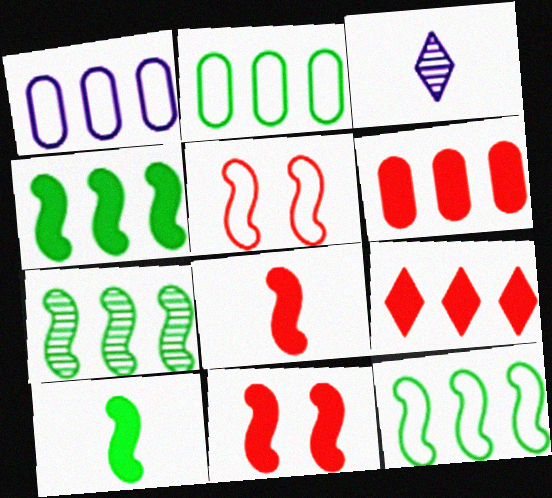[[1, 7, 9], 
[2, 3, 11], 
[4, 7, 12]]